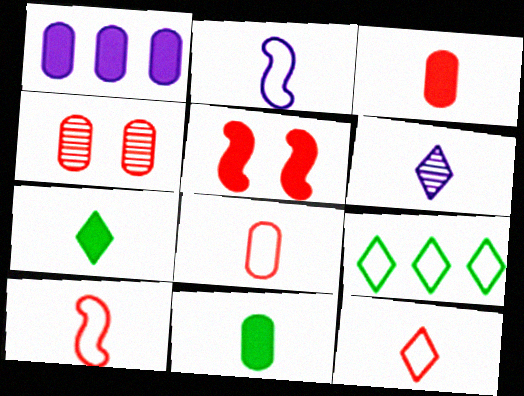[[1, 5, 7], 
[6, 7, 12], 
[6, 10, 11], 
[8, 10, 12]]